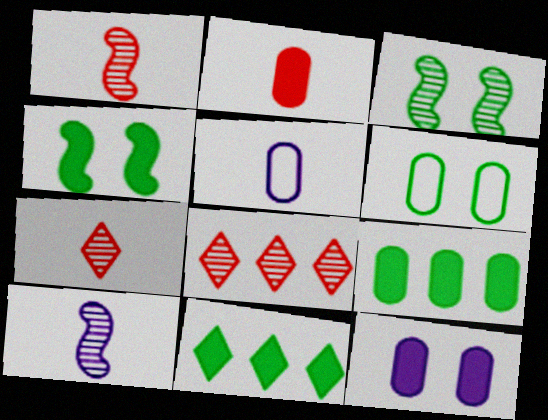[[2, 9, 12], 
[4, 5, 8]]